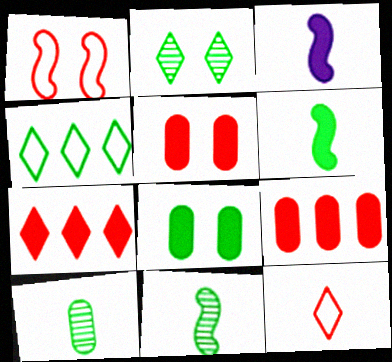[[3, 7, 8], 
[3, 10, 12], 
[4, 8, 11]]